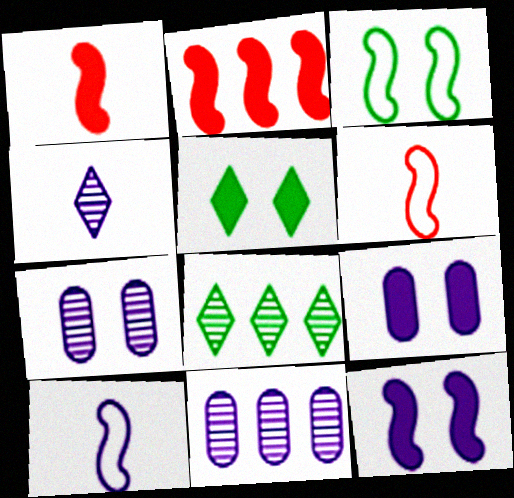[[5, 6, 11], 
[6, 8, 9]]